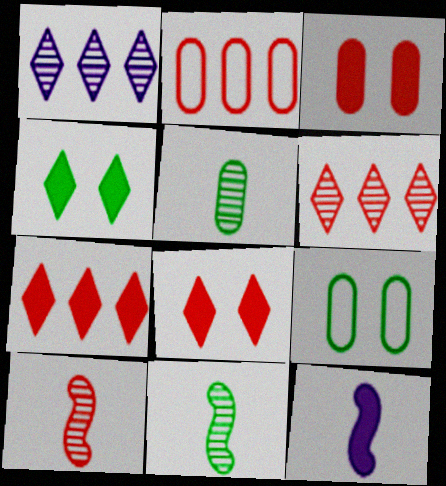[[2, 8, 10], 
[6, 9, 12]]